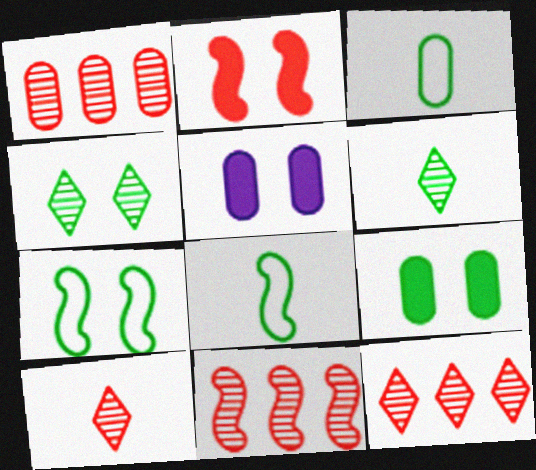[[1, 3, 5], 
[1, 11, 12], 
[4, 7, 9], 
[5, 8, 12]]